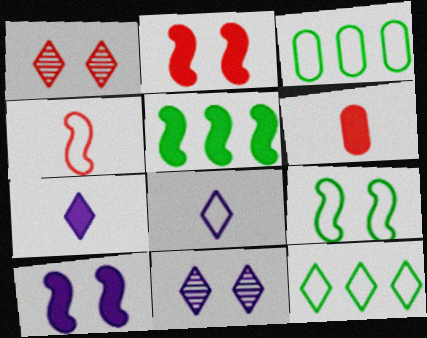[[1, 7, 12]]